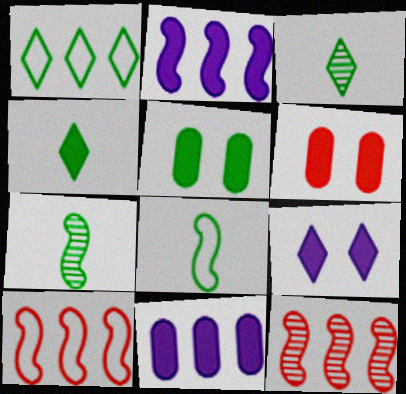[[1, 5, 7], 
[1, 11, 12], 
[2, 4, 6]]